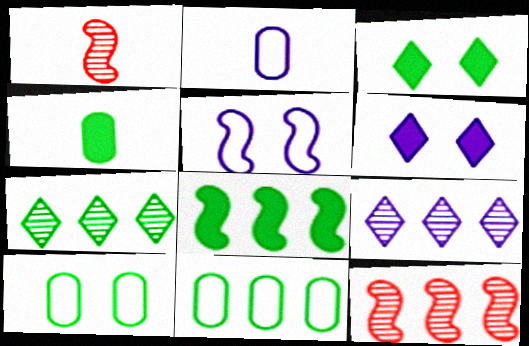[[1, 5, 8], 
[1, 6, 11], 
[2, 3, 12], 
[3, 4, 8], 
[7, 8, 11]]